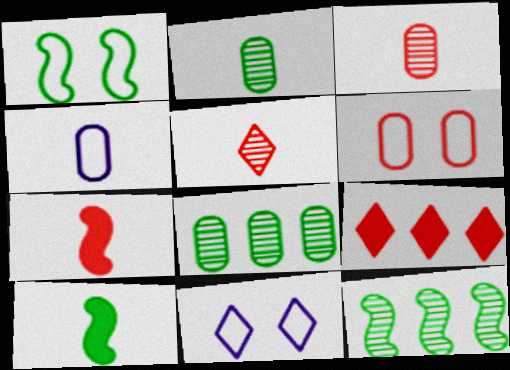[[1, 6, 11], 
[1, 10, 12], 
[4, 5, 10], 
[7, 8, 11]]